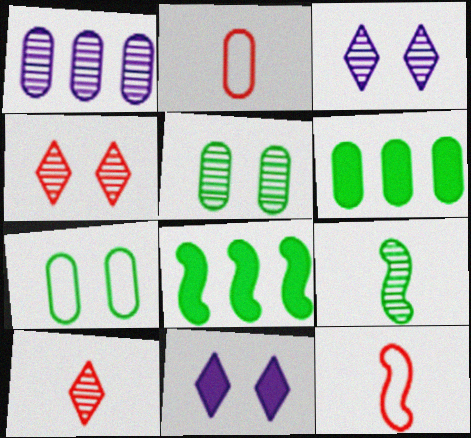[[1, 4, 9], 
[2, 3, 8], 
[3, 6, 12]]